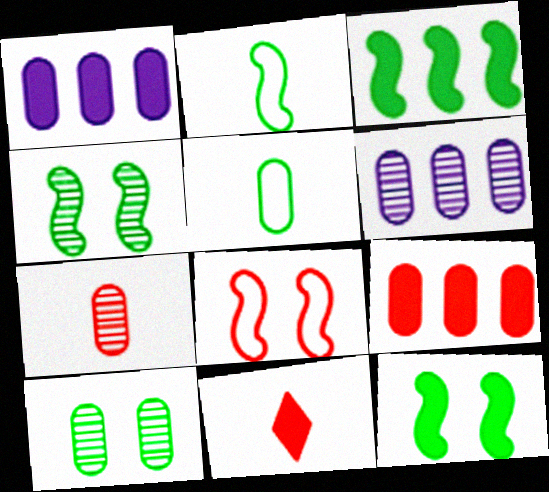[[1, 11, 12], 
[2, 3, 4], 
[6, 7, 10]]